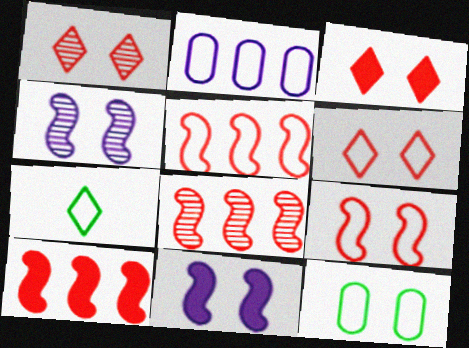[[1, 3, 6], 
[1, 11, 12], 
[2, 7, 9], 
[3, 4, 12], 
[5, 8, 10]]